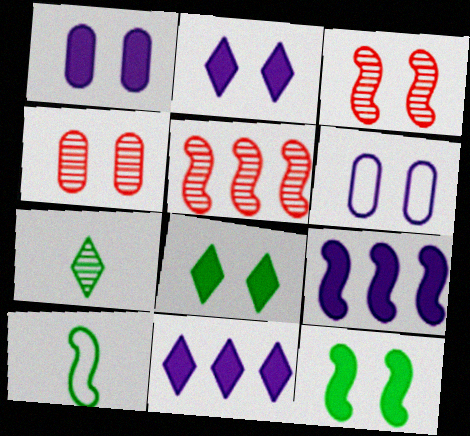[[3, 6, 8], 
[3, 9, 10], 
[4, 10, 11]]